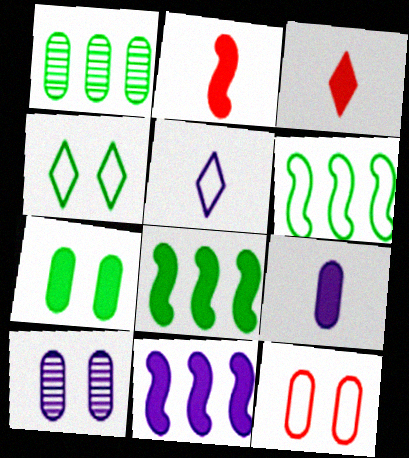[[1, 9, 12], 
[3, 6, 10], 
[3, 7, 11], 
[5, 6, 12], 
[5, 10, 11], 
[7, 10, 12]]